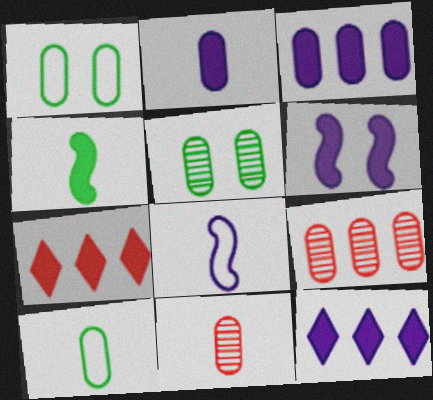[[1, 2, 9], 
[1, 3, 11], 
[2, 6, 12], 
[2, 10, 11], 
[5, 7, 8]]